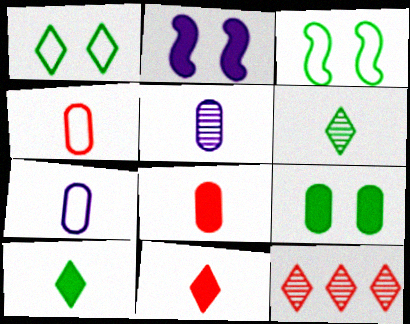[]